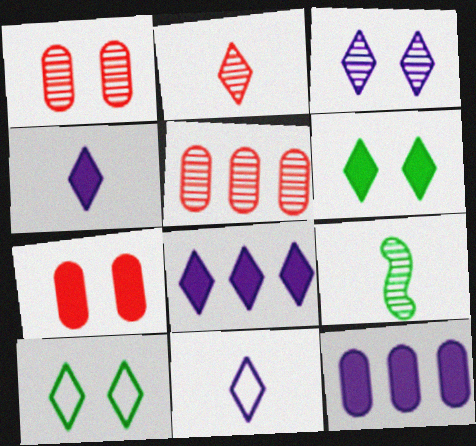[[2, 8, 10], 
[3, 5, 9], 
[3, 8, 11]]